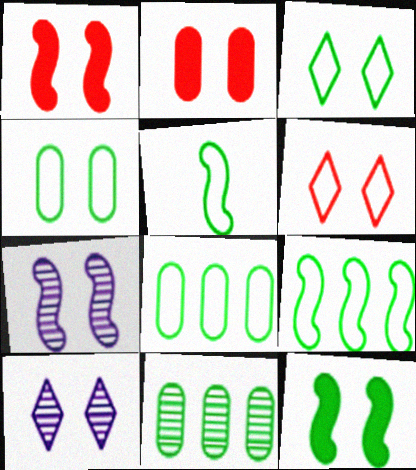[[1, 4, 10], 
[2, 3, 7], 
[3, 5, 8]]